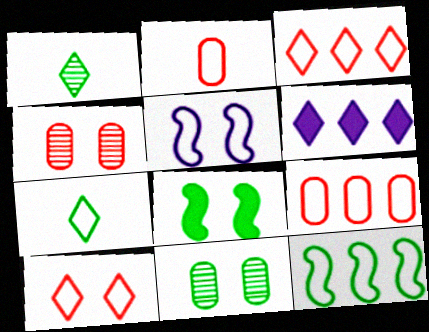[[1, 6, 10], 
[5, 7, 9]]